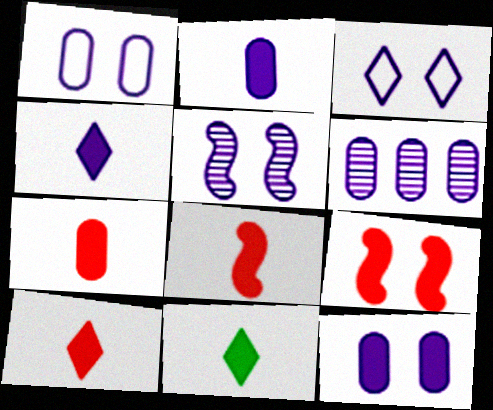[[1, 2, 6], 
[2, 8, 11], 
[3, 5, 12], 
[4, 10, 11], 
[7, 8, 10]]